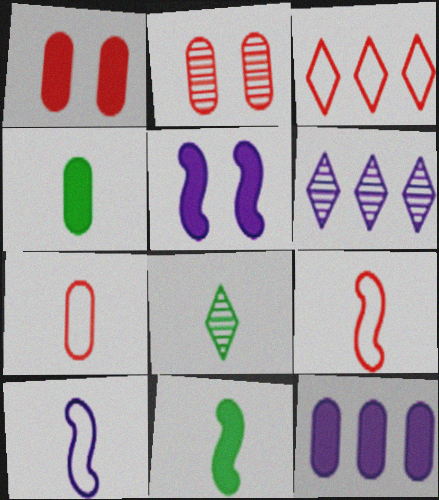[[1, 4, 12]]